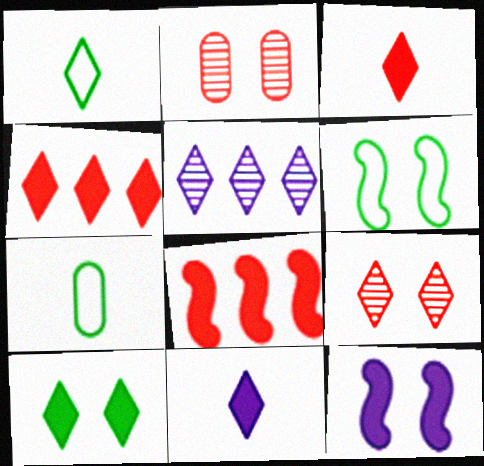[[4, 10, 11]]